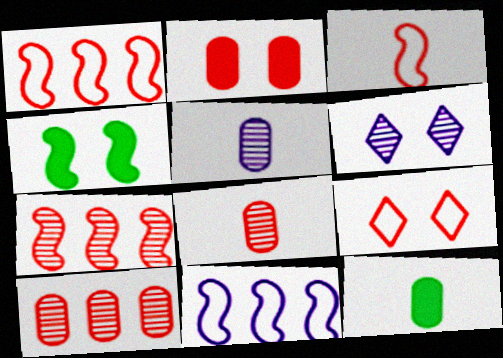[[1, 6, 12]]